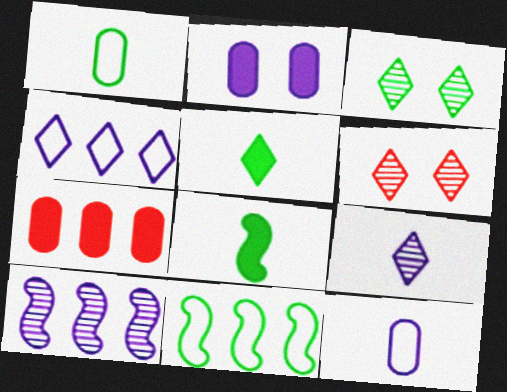[[4, 5, 6]]